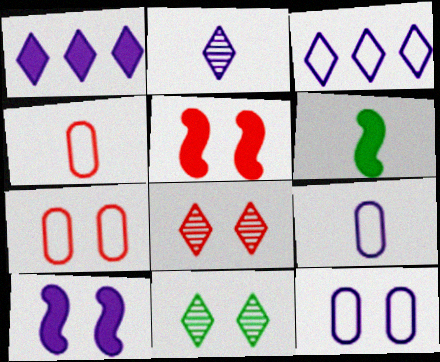[[2, 4, 6], 
[5, 7, 8], 
[5, 11, 12], 
[7, 10, 11]]